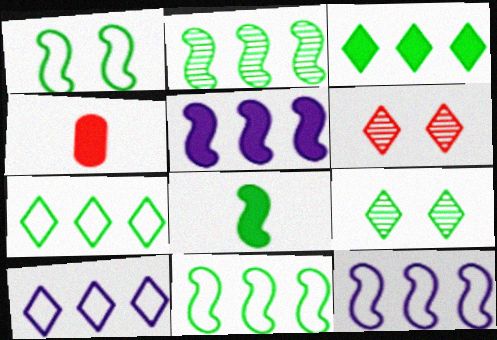[[1, 2, 8], 
[4, 9, 12]]